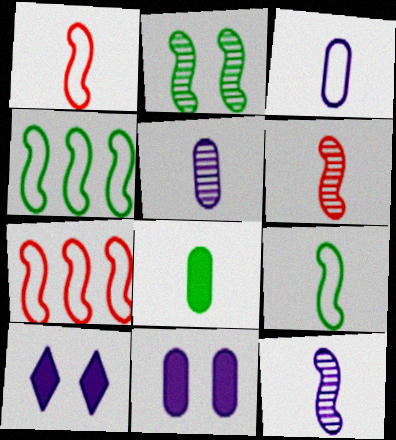[]